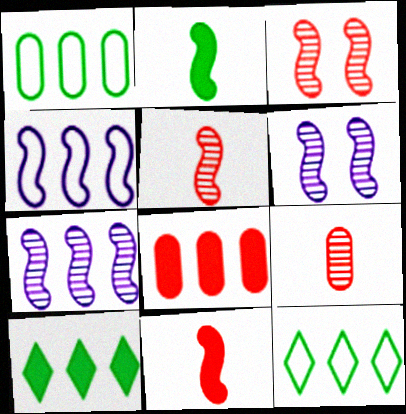[[2, 3, 4], 
[7, 8, 12]]